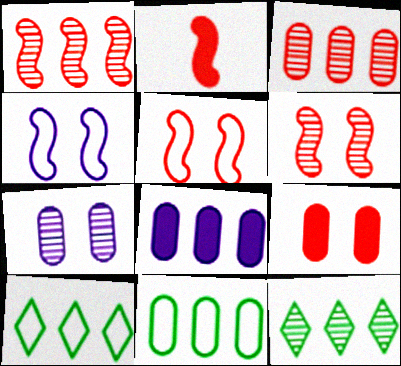[[1, 2, 5], 
[1, 8, 10], 
[2, 7, 10], 
[3, 8, 11]]